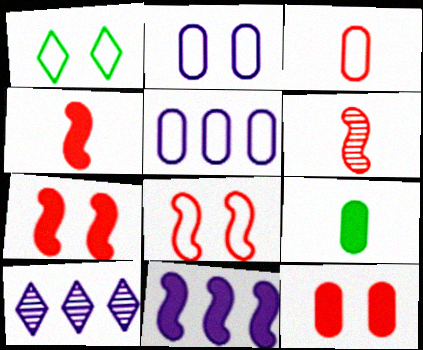[[1, 2, 8], 
[5, 10, 11], 
[8, 9, 10]]